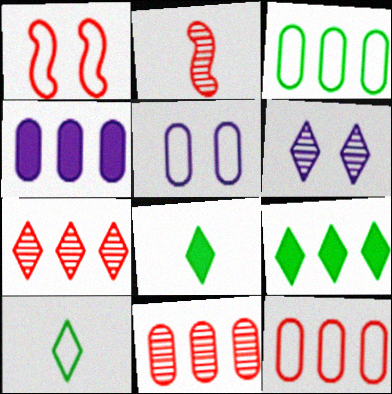[[2, 5, 9], 
[3, 4, 11]]